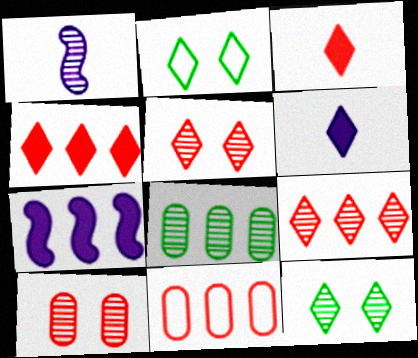[[1, 5, 8], 
[2, 6, 9]]